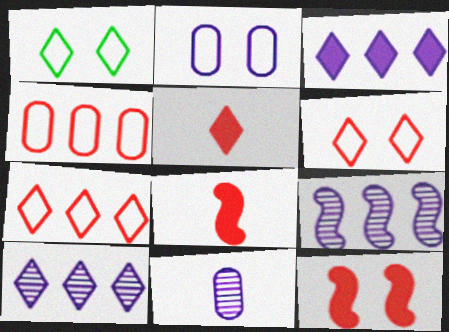[[1, 5, 10]]